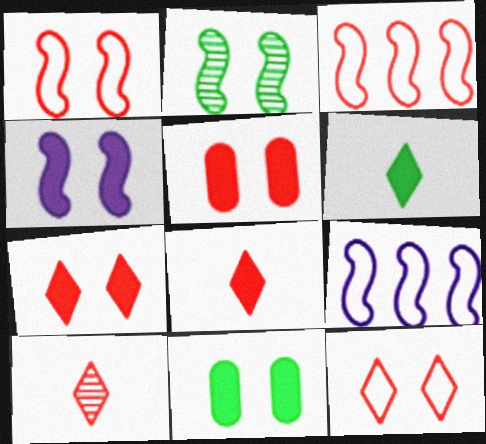[[1, 2, 4], 
[3, 5, 10], 
[4, 7, 11], 
[9, 10, 11]]